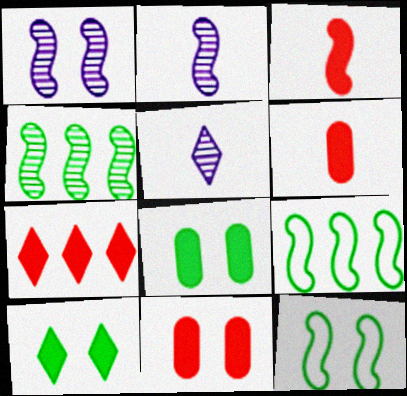[[1, 3, 9], 
[3, 7, 11], 
[5, 9, 11]]